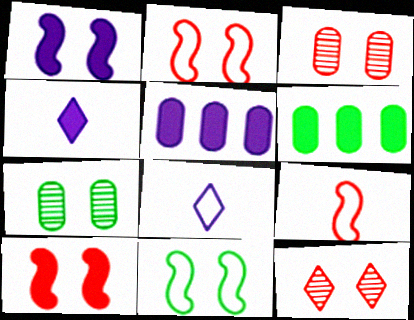[[1, 4, 5], 
[4, 6, 10]]